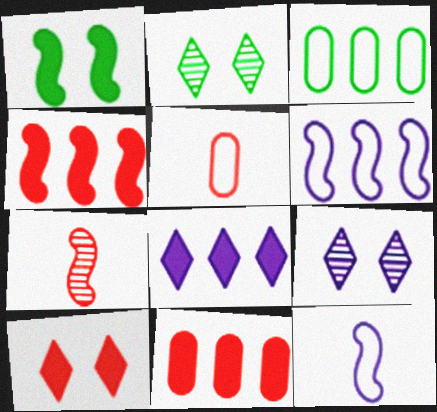[[1, 6, 7], 
[2, 11, 12]]